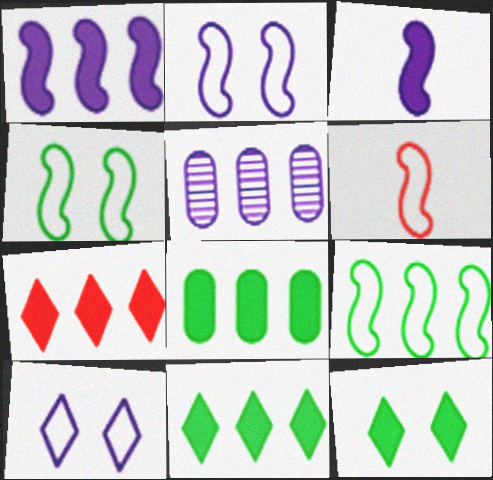[[1, 7, 8], 
[2, 6, 9], 
[3, 5, 10], 
[5, 6, 12], 
[5, 7, 9]]